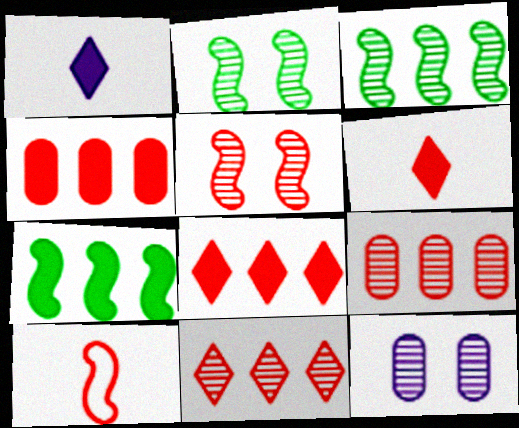[]